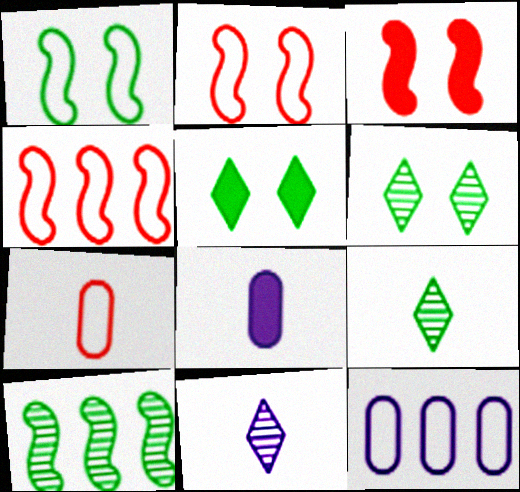[[3, 9, 12], 
[4, 6, 8]]